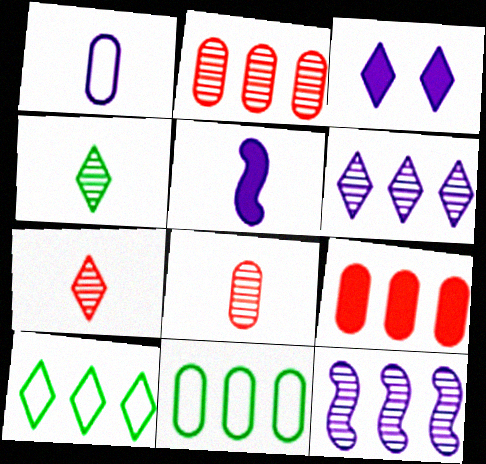[[1, 3, 12], 
[3, 7, 10], 
[9, 10, 12]]